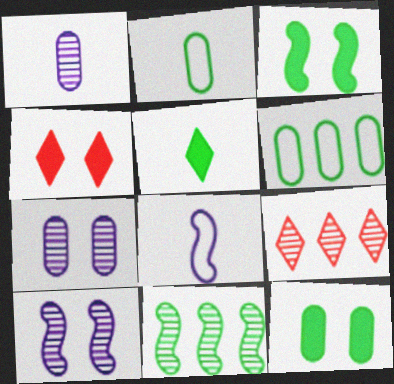[[8, 9, 12]]